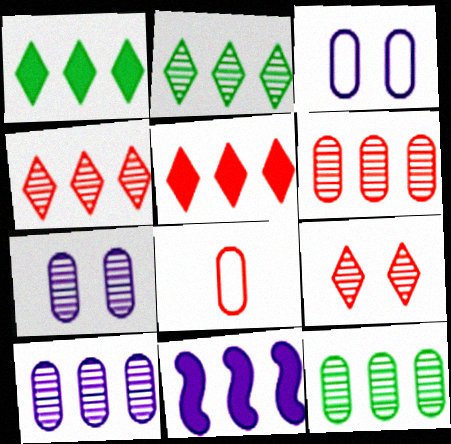[[6, 10, 12]]